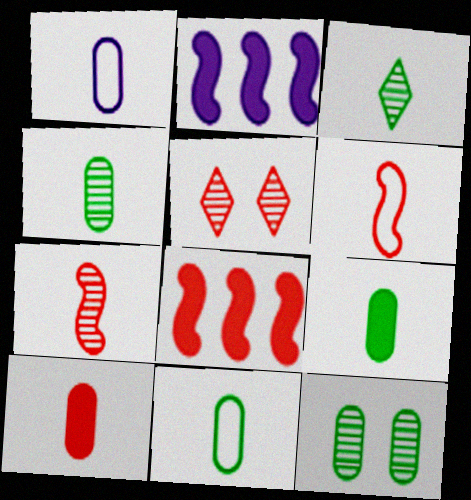[[1, 4, 10], 
[2, 5, 11], 
[4, 9, 11]]